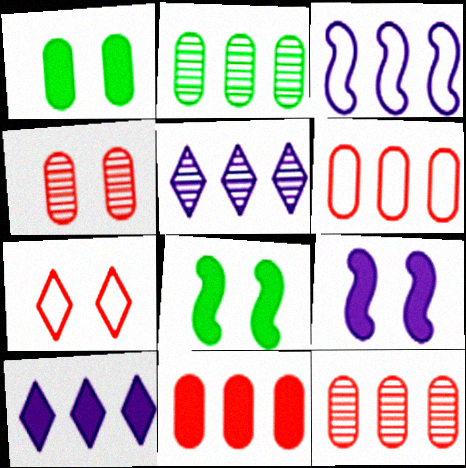[[6, 11, 12]]